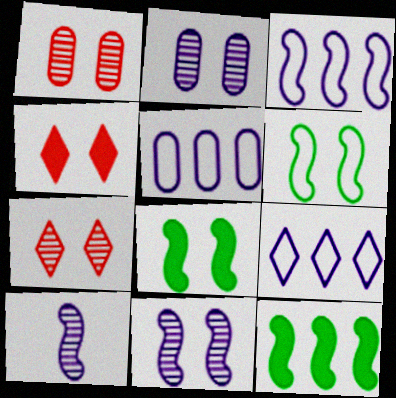[[2, 4, 6], 
[3, 5, 9]]